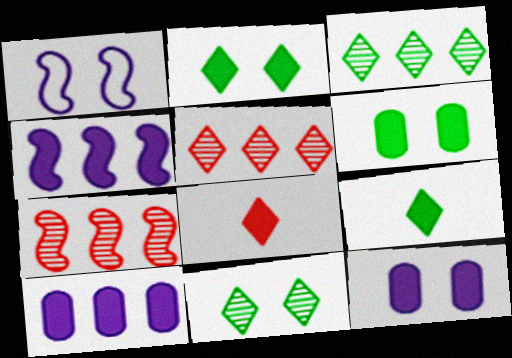[[4, 6, 8]]